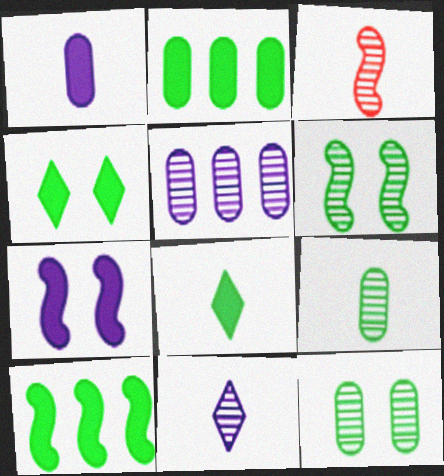[[3, 9, 11]]